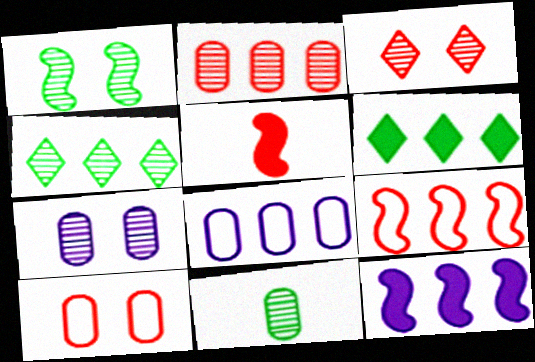[[1, 3, 7], 
[1, 4, 11], 
[2, 7, 11]]